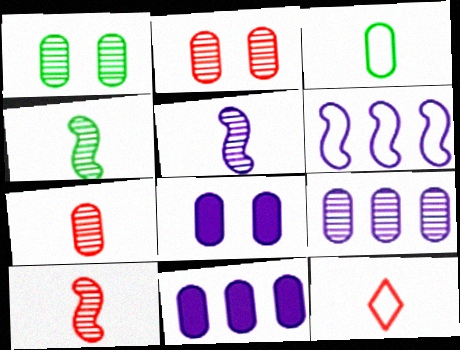[[1, 7, 9], 
[2, 3, 11], 
[4, 5, 10]]